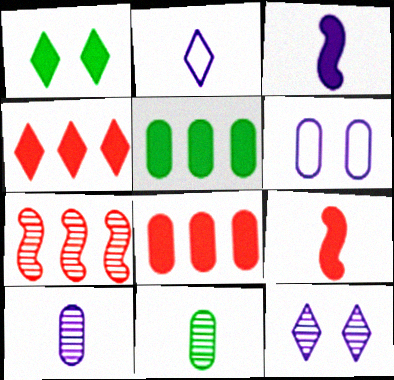[[1, 3, 8], 
[2, 3, 10], 
[2, 9, 11], 
[6, 8, 11], 
[7, 11, 12]]